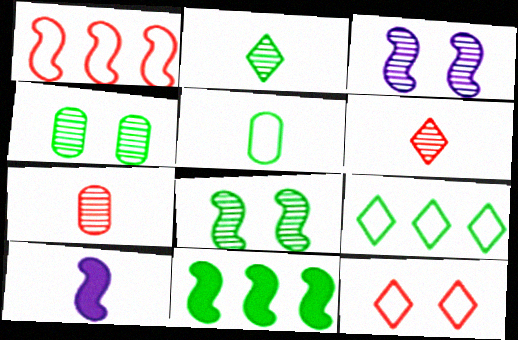[[1, 8, 10], 
[5, 6, 10]]